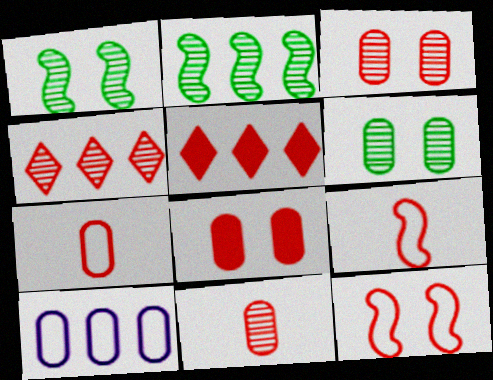[[2, 5, 10], 
[3, 5, 9], 
[4, 8, 9], 
[5, 11, 12]]